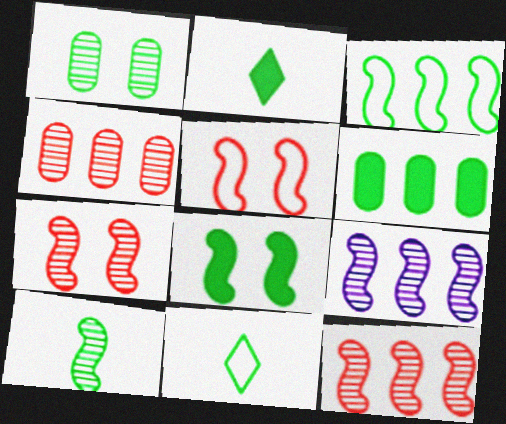[[1, 2, 3], 
[2, 6, 8], 
[3, 8, 10], 
[7, 9, 10]]